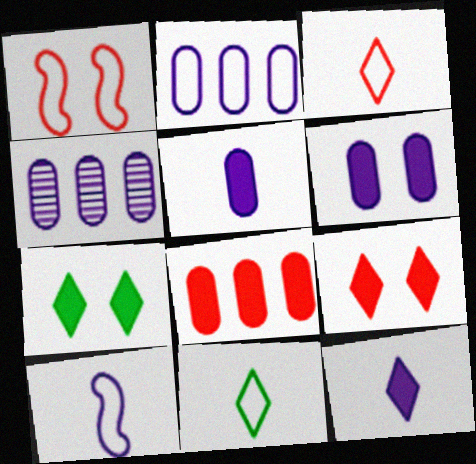[[1, 2, 11]]